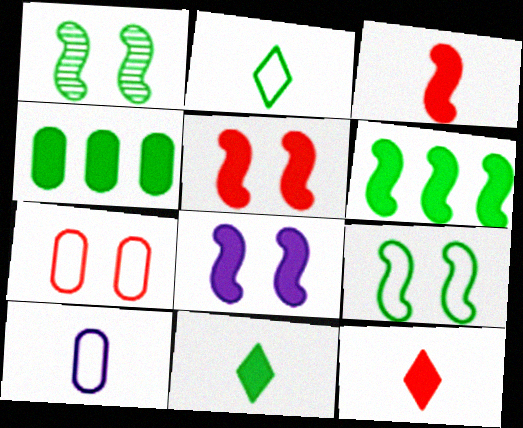[[1, 2, 4], 
[3, 6, 8], 
[4, 8, 12]]